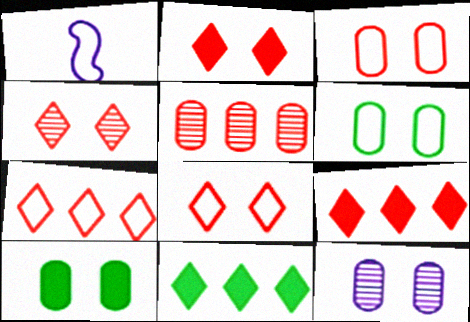[[1, 6, 7], 
[2, 4, 8], 
[3, 10, 12]]